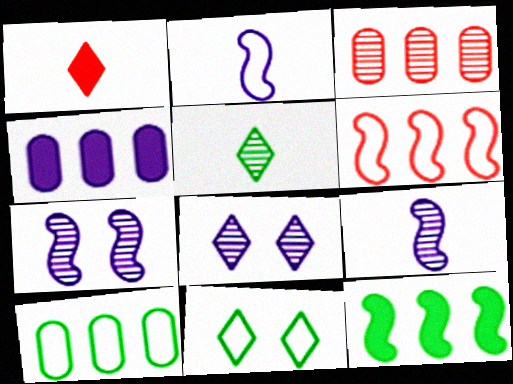[[1, 7, 10], 
[2, 4, 8], 
[3, 4, 10], 
[3, 5, 7]]